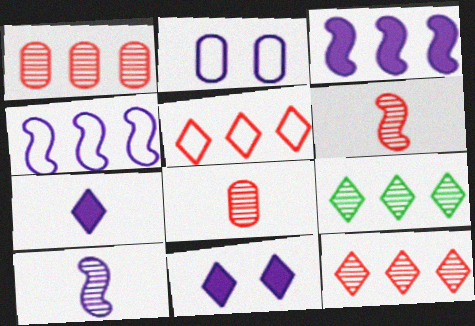[]